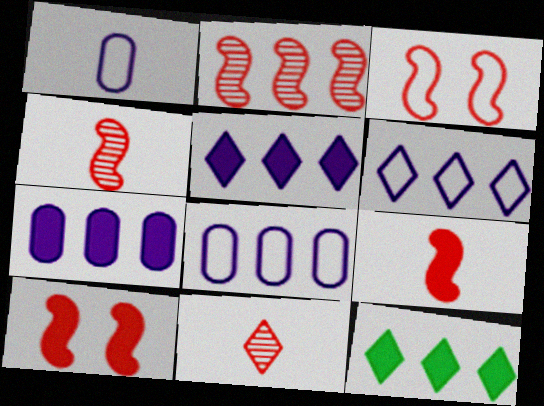[[2, 3, 9], 
[2, 8, 12]]